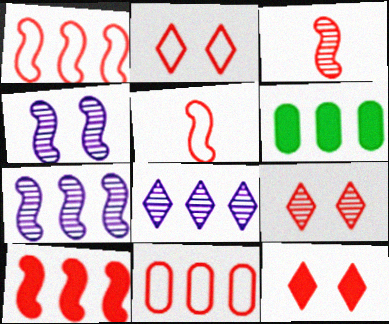[[1, 6, 8], 
[2, 5, 11], 
[2, 9, 12], 
[3, 11, 12]]